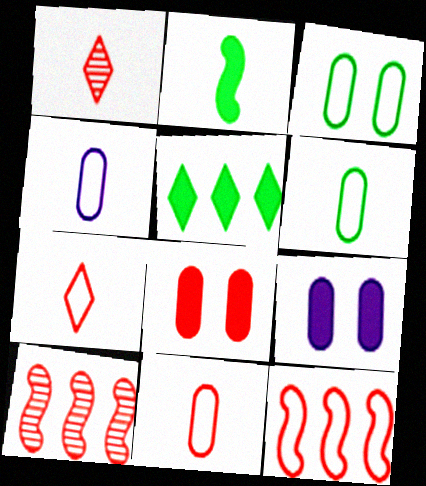[[1, 2, 4], 
[1, 8, 12], 
[4, 6, 11], 
[7, 8, 10]]